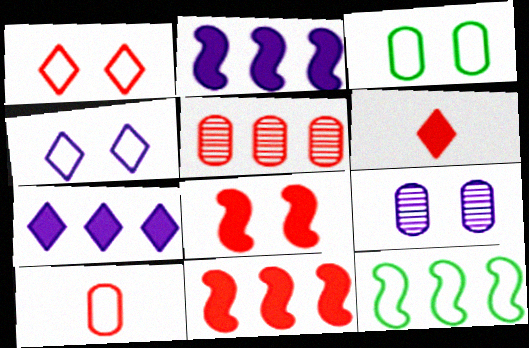[[4, 10, 12], 
[5, 7, 12], 
[6, 9, 12]]